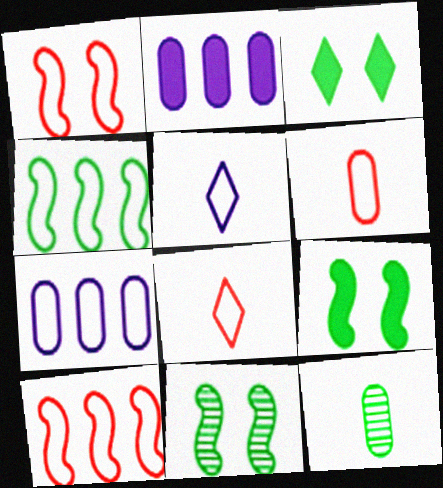[[2, 8, 11], 
[3, 4, 12]]